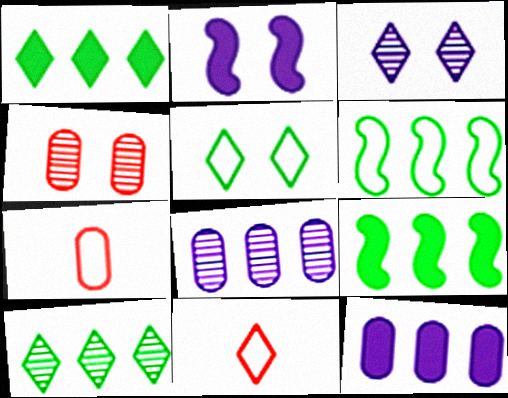[[1, 3, 11], 
[2, 4, 5], 
[2, 7, 10], 
[3, 7, 9]]